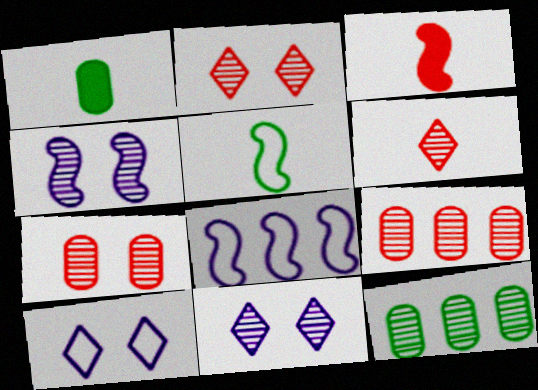[[1, 2, 8], 
[3, 10, 12], 
[4, 6, 12]]